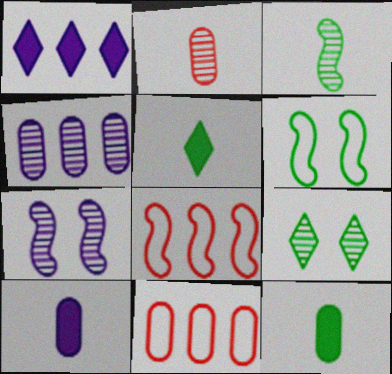[[1, 2, 6], 
[5, 7, 11], 
[8, 9, 10]]